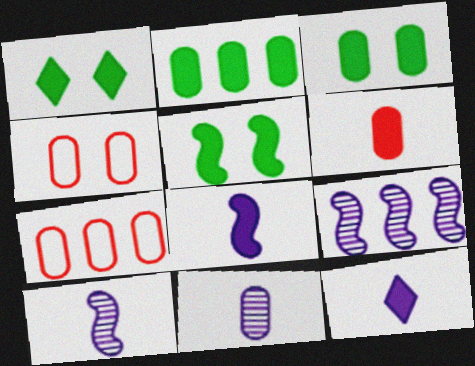[[1, 3, 5], 
[1, 7, 10], 
[2, 4, 11], 
[3, 7, 11]]